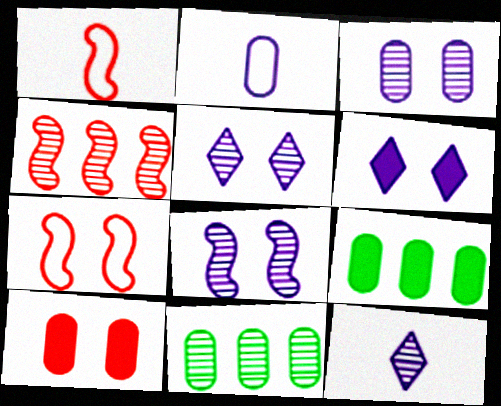[[1, 5, 9], 
[1, 6, 11], 
[2, 10, 11], 
[3, 5, 8], 
[7, 9, 12]]